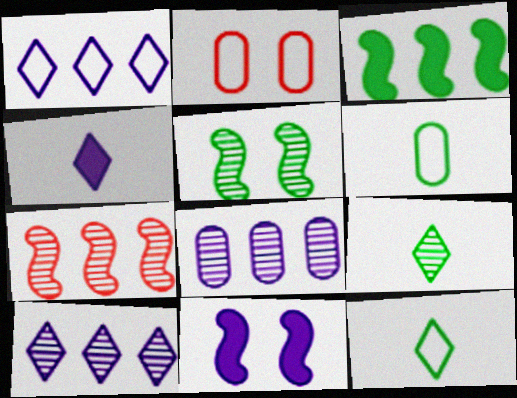[]